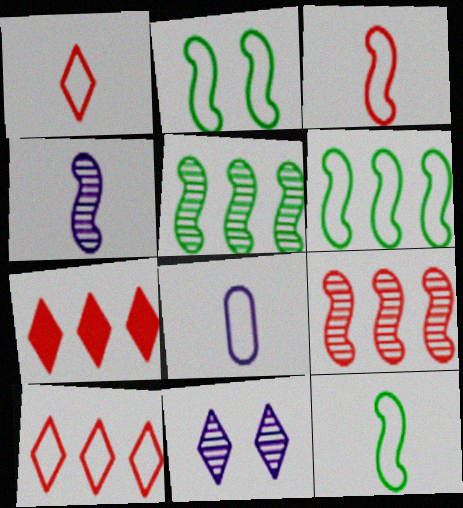[[1, 8, 12], 
[2, 6, 12], 
[2, 8, 10]]